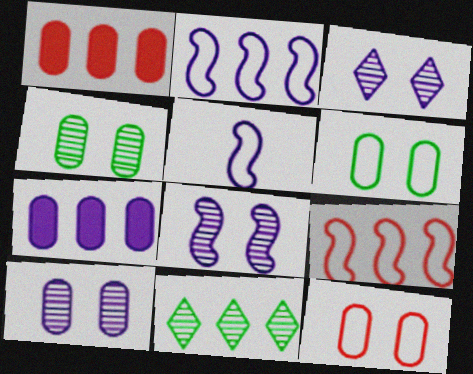[[1, 2, 11], 
[3, 5, 7], 
[3, 8, 10], 
[7, 9, 11]]